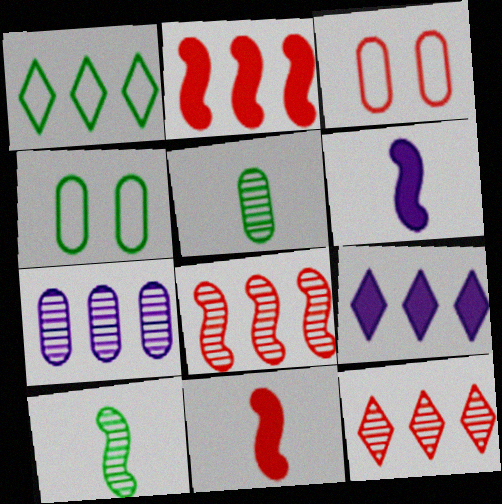[[1, 2, 7], 
[1, 9, 12], 
[3, 9, 10], 
[3, 11, 12], 
[4, 6, 12]]